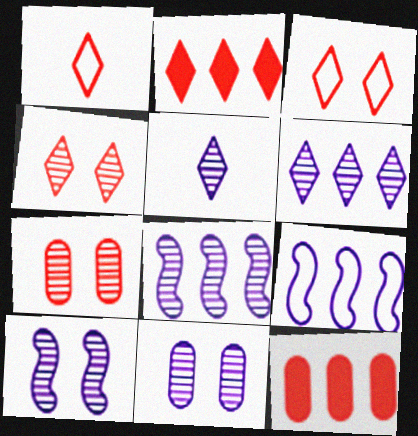[[1, 2, 4], 
[5, 8, 11]]